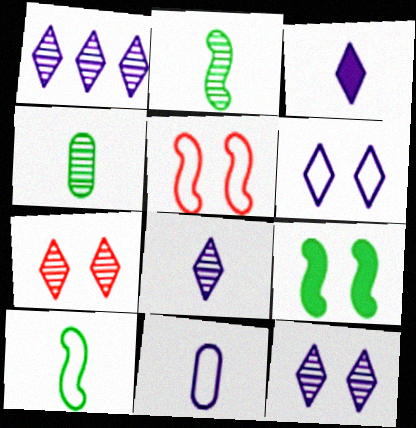[[1, 3, 6], 
[1, 8, 12]]